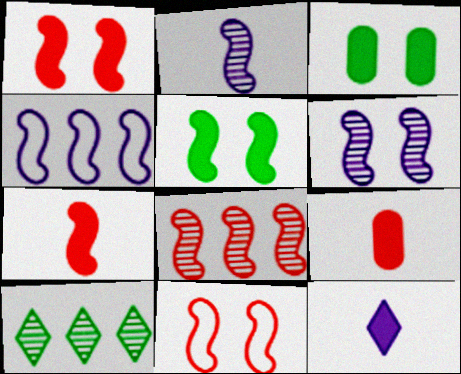[[5, 6, 11], 
[7, 8, 11]]